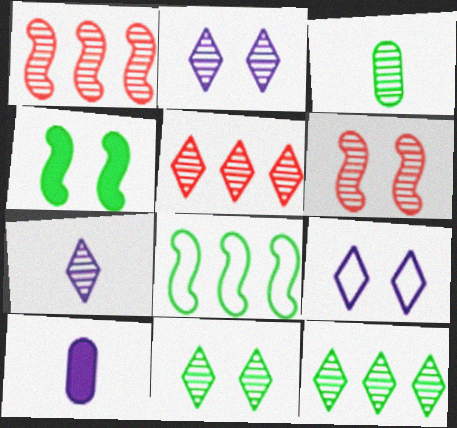[[1, 2, 3], 
[5, 7, 11]]